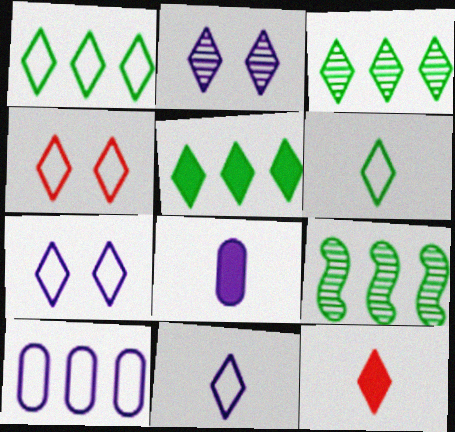[[1, 2, 12], 
[1, 3, 5], 
[1, 4, 11], 
[3, 7, 12], 
[4, 8, 9]]